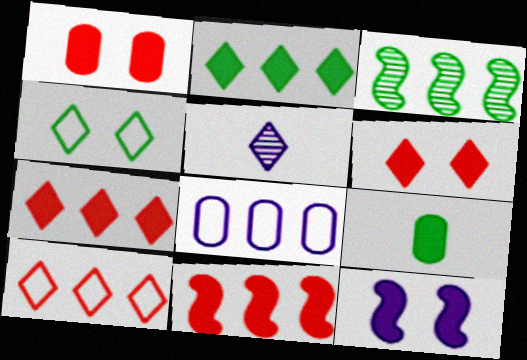[[3, 4, 9], 
[3, 7, 8], 
[4, 5, 7], 
[5, 8, 12], 
[7, 9, 12]]